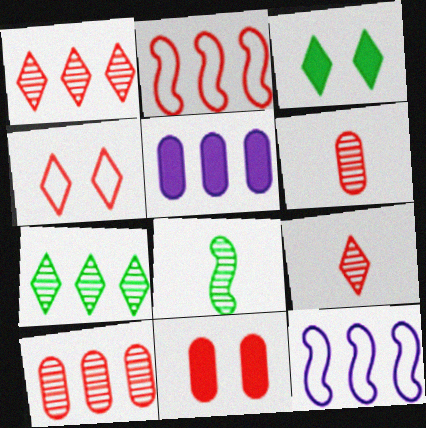[[2, 5, 7], 
[2, 9, 11], 
[3, 6, 12], 
[4, 5, 8]]